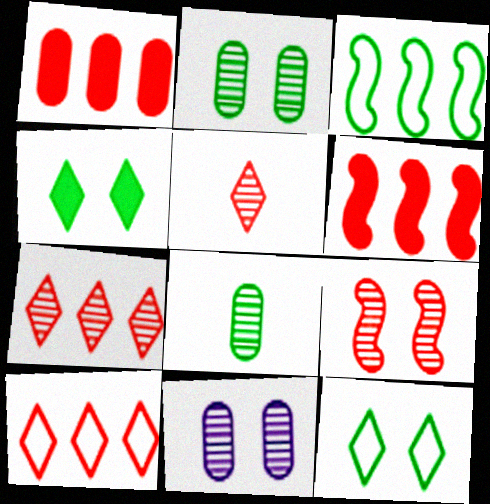[[3, 4, 8]]